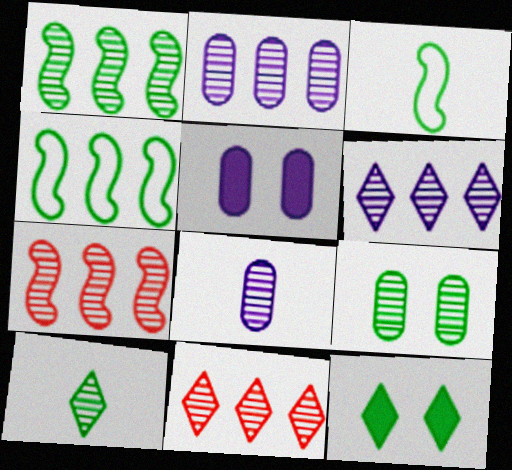[[1, 2, 11], 
[1, 9, 10], 
[3, 5, 11]]